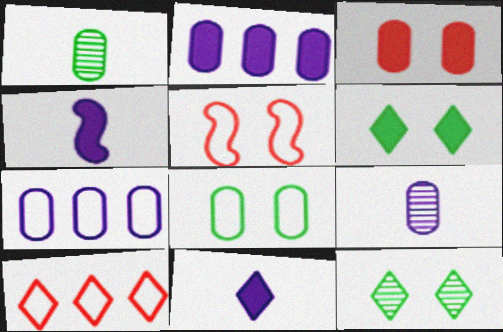[[1, 3, 7], 
[10, 11, 12]]